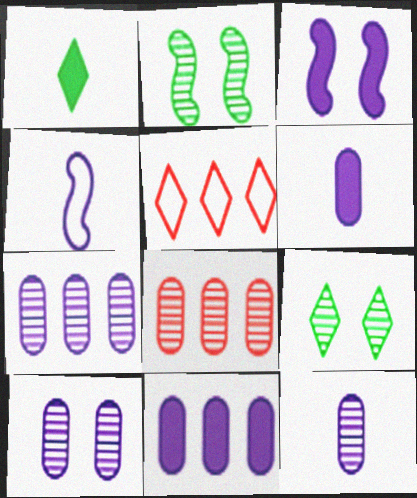[[2, 5, 6], 
[7, 10, 12]]